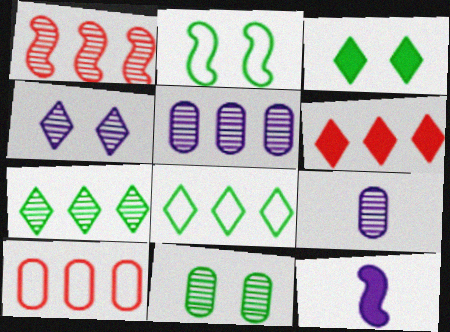[[1, 2, 12], 
[1, 5, 7], 
[1, 6, 10], 
[2, 3, 11], 
[2, 6, 9]]